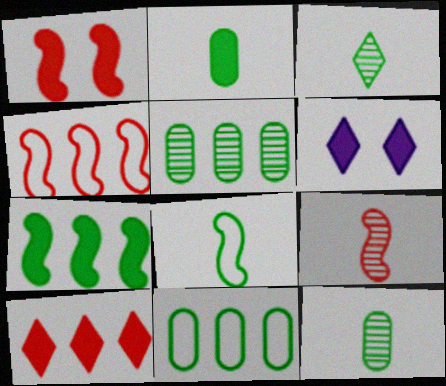[[1, 4, 9], 
[2, 3, 8], 
[4, 6, 12], 
[6, 9, 11]]